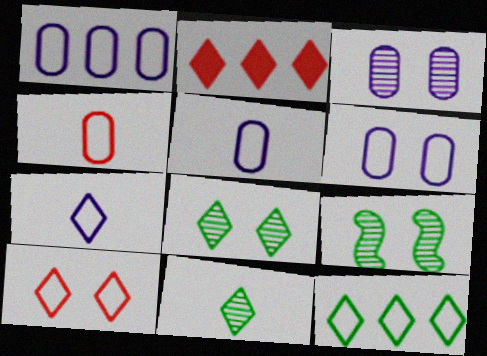[[1, 5, 6], 
[2, 5, 9], 
[2, 7, 8], 
[7, 10, 12]]